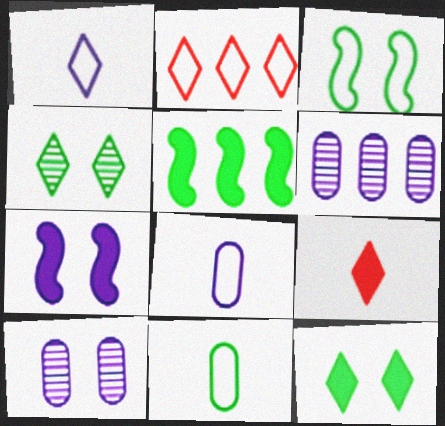[[1, 6, 7], 
[2, 3, 8], 
[2, 5, 6], 
[3, 6, 9], 
[4, 5, 11]]